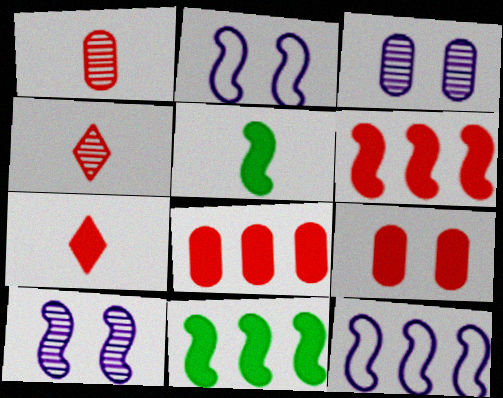[[6, 7, 9]]